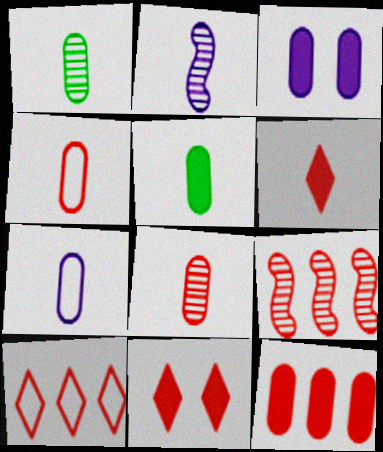[[3, 5, 12], 
[4, 9, 11], 
[5, 7, 8], 
[9, 10, 12]]